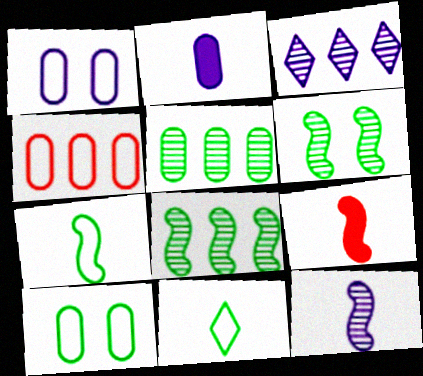[[3, 9, 10], 
[7, 9, 12]]